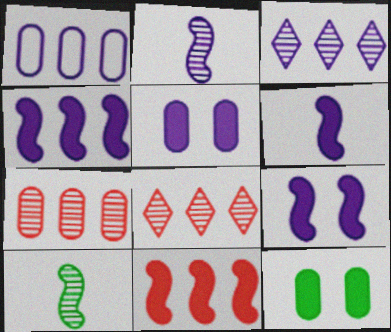[[1, 3, 4], 
[4, 6, 9]]